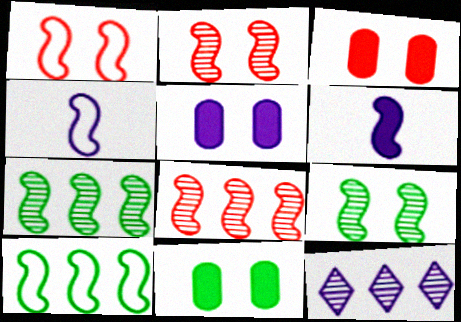[[1, 4, 10], 
[1, 6, 7], 
[2, 6, 10], 
[3, 5, 11], 
[4, 5, 12]]